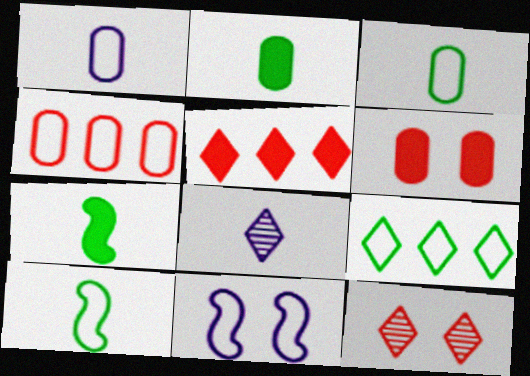[]